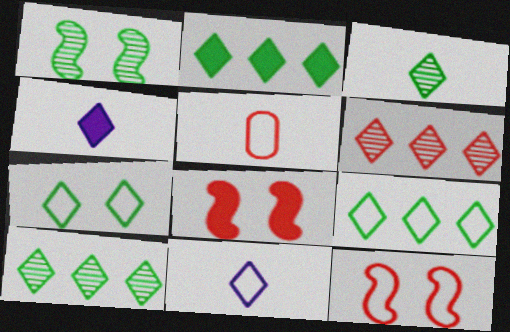[[2, 3, 7], 
[2, 9, 10], 
[4, 6, 7], 
[5, 6, 8]]